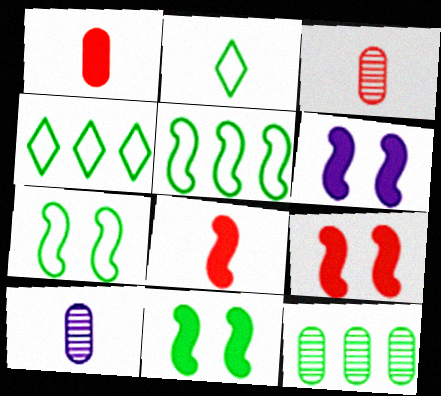[[2, 8, 10], 
[2, 11, 12], 
[3, 4, 6], 
[4, 9, 10], 
[6, 9, 11]]